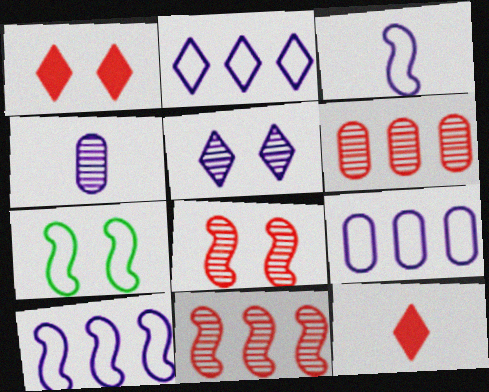[[2, 9, 10]]